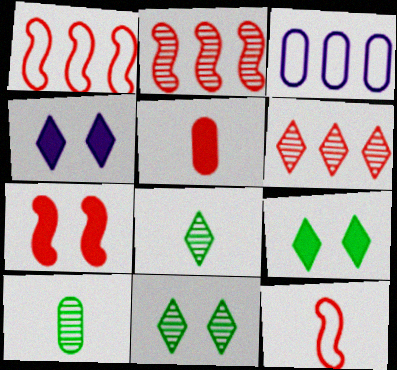[[1, 4, 10], 
[2, 7, 12], 
[3, 7, 8]]